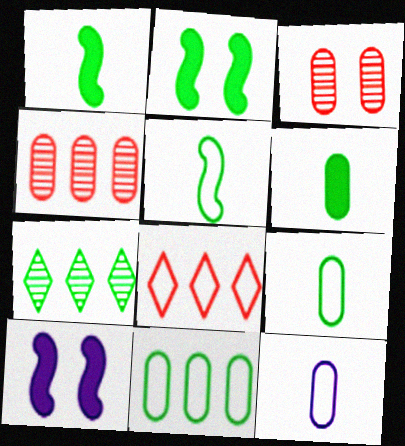[[2, 7, 9]]